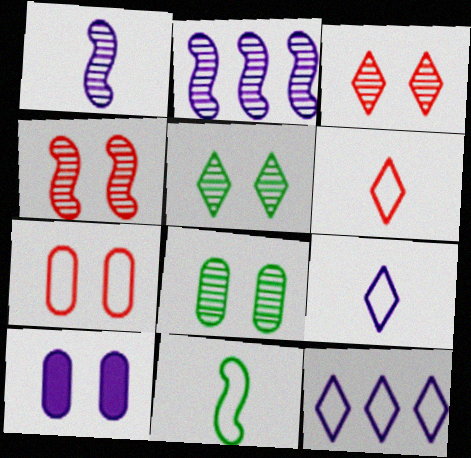[[1, 10, 12], 
[2, 9, 10], 
[7, 8, 10], 
[7, 11, 12]]